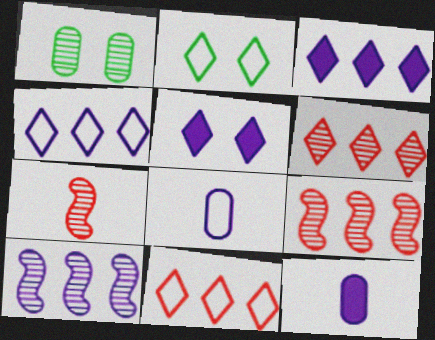[[2, 9, 12], 
[5, 8, 10]]